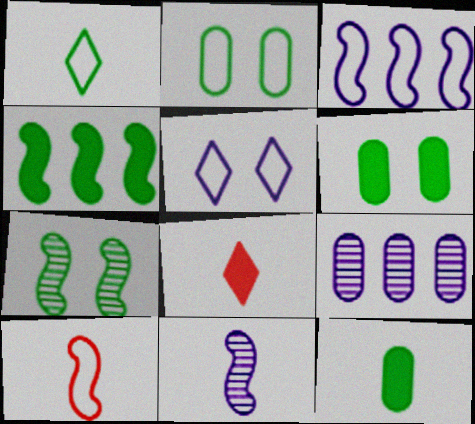[]